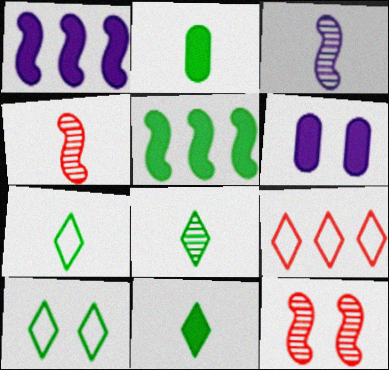[[6, 10, 12], 
[7, 8, 11]]